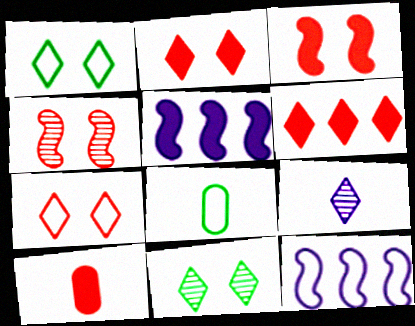[[1, 6, 9], 
[3, 6, 10], 
[7, 8, 12], 
[10, 11, 12]]